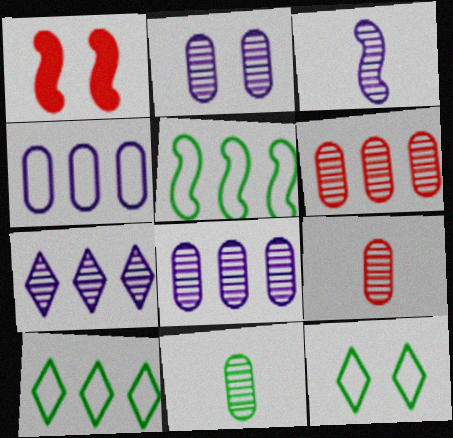[[1, 2, 12], 
[1, 3, 5], 
[2, 3, 7], 
[2, 6, 11]]